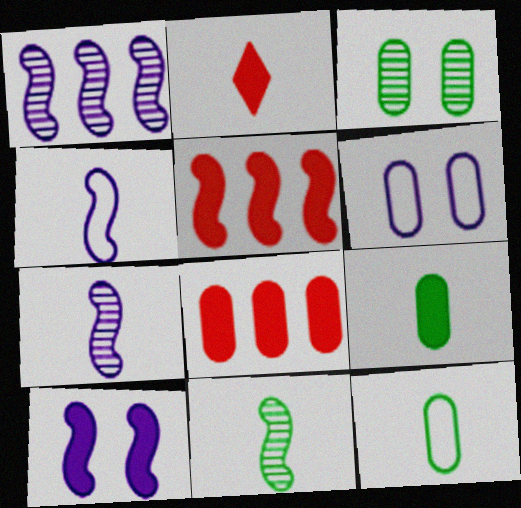[[1, 4, 10], 
[2, 7, 12]]